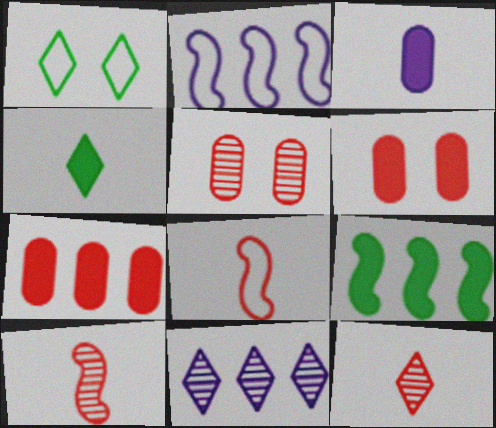[[2, 4, 5]]